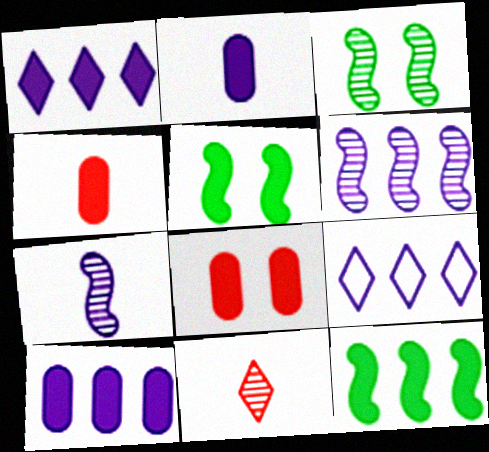[[1, 4, 5], 
[3, 4, 9], 
[6, 9, 10]]